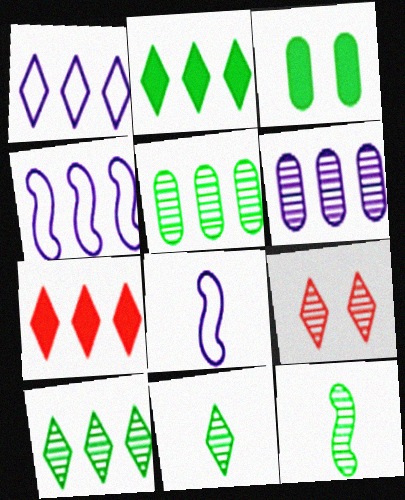[[1, 7, 10], 
[4, 5, 7], 
[6, 9, 12]]